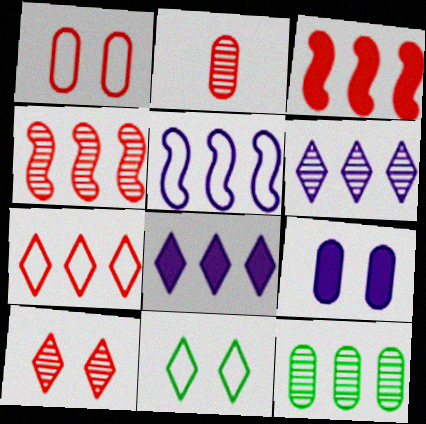[[2, 4, 10], 
[4, 6, 12]]